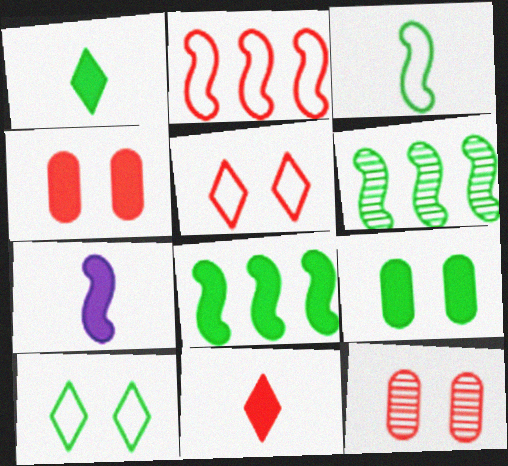[[1, 8, 9], 
[2, 11, 12]]